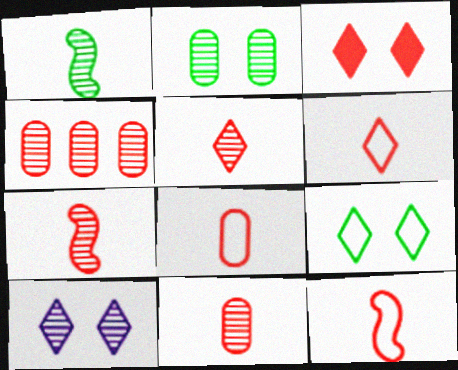[[1, 4, 10], 
[3, 4, 12], 
[3, 9, 10], 
[5, 7, 11], 
[6, 8, 12]]